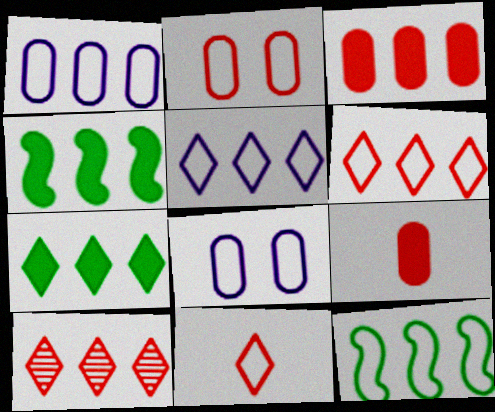[[1, 4, 10], 
[1, 6, 12], 
[5, 7, 10], 
[8, 11, 12]]